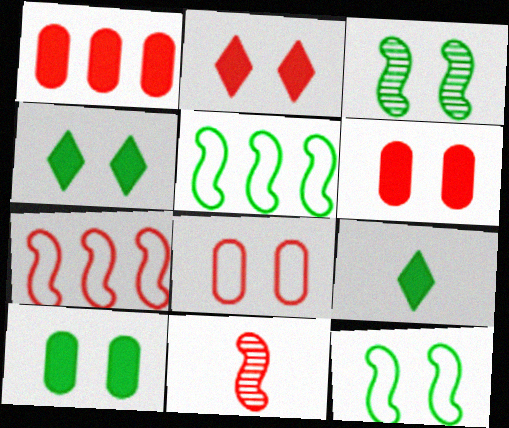[]